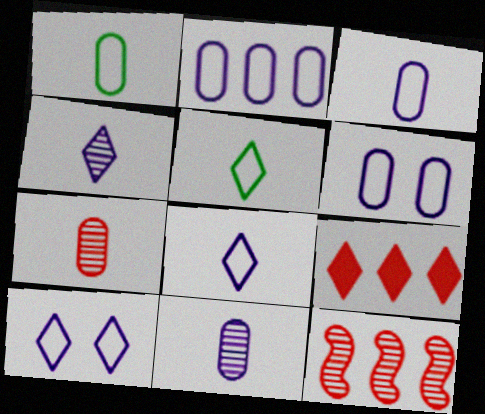[[2, 3, 6]]